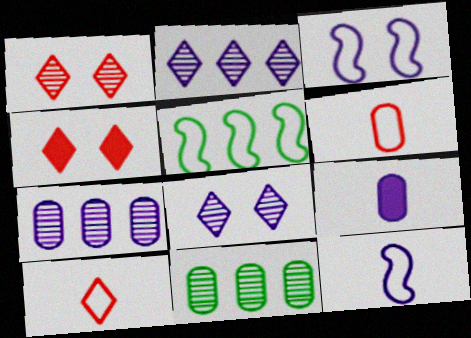[[1, 5, 9], 
[2, 3, 9], 
[4, 11, 12]]